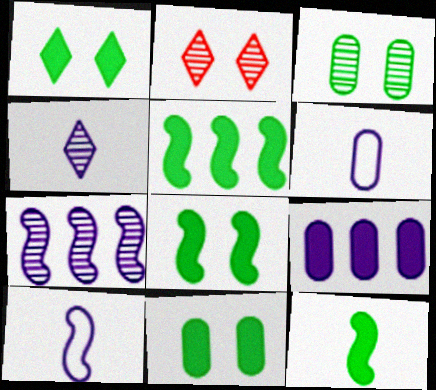[[1, 8, 11], 
[2, 5, 6], 
[5, 8, 12]]